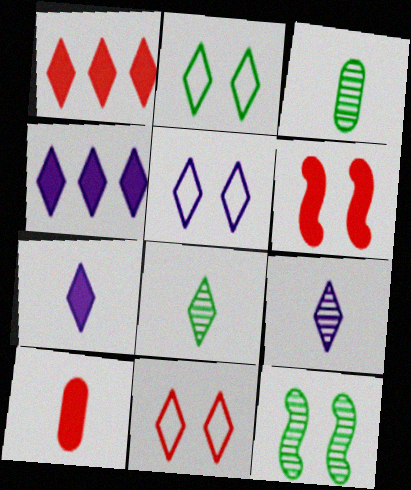[[1, 2, 9], 
[1, 5, 8], 
[1, 6, 10], 
[2, 5, 11], 
[4, 5, 9], 
[4, 8, 11]]